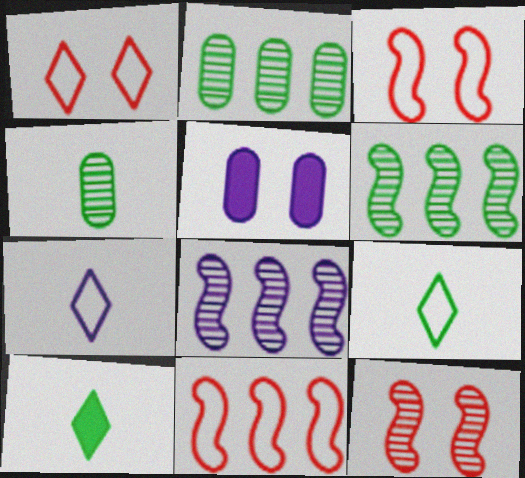[[5, 7, 8]]